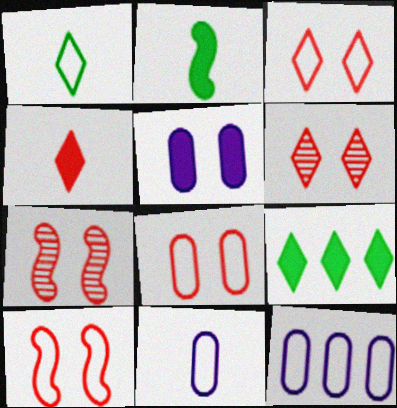[[1, 10, 12], 
[2, 6, 12], 
[3, 8, 10], 
[7, 9, 11]]